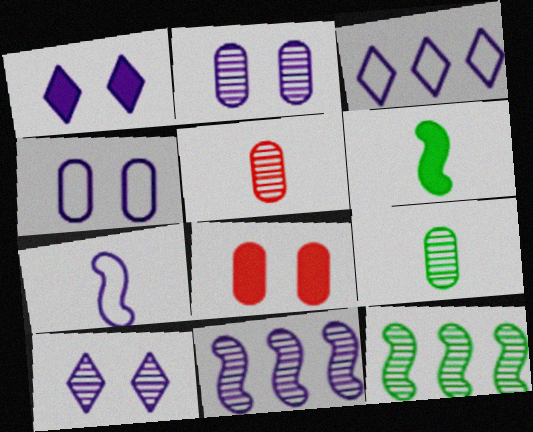[[3, 4, 7], 
[5, 10, 12]]